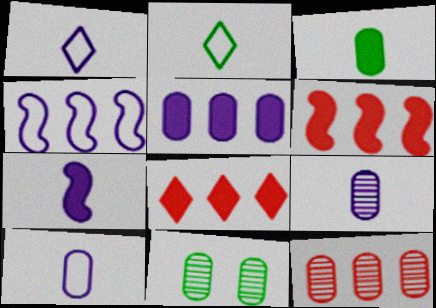[[1, 6, 11], 
[1, 7, 9], 
[9, 11, 12]]